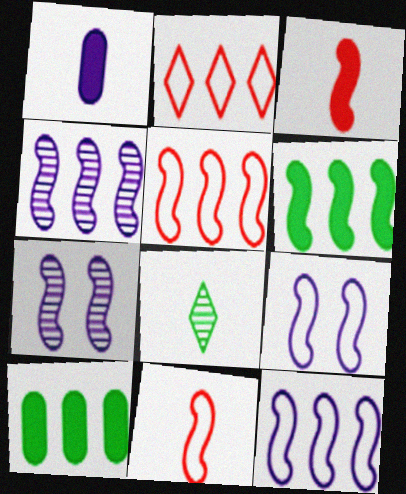[[1, 8, 11], 
[2, 4, 10], 
[4, 5, 6], 
[6, 7, 11]]